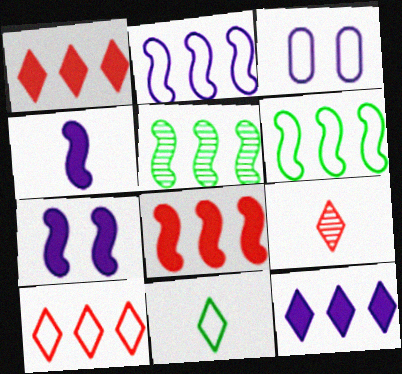[[2, 5, 8]]